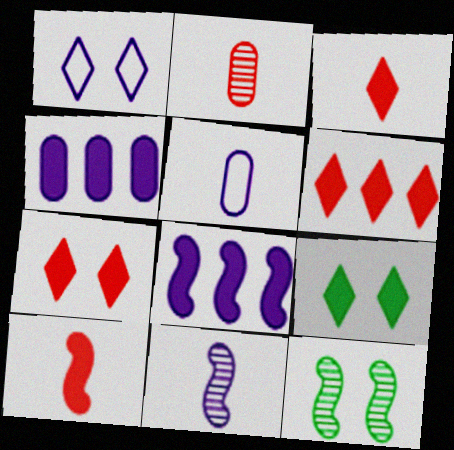[[1, 4, 11], 
[3, 6, 7], 
[4, 9, 10], 
[5, 6, 12]]